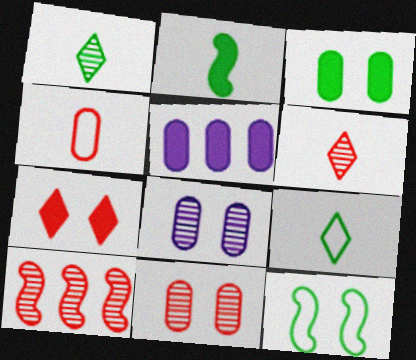[[1, 8, 10], 
[2, 5, 7], 
[4, 7, 10], 
[5, 6, 12], 
[6, 10, 11], 
[7, 8, 12]]